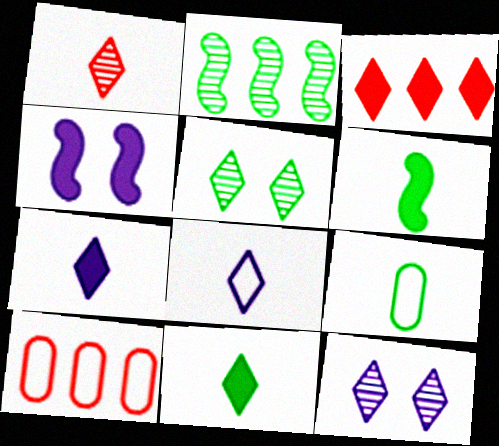[[1, 8, 11], 
[3, 5, 8], 
[6, 10, 12]]